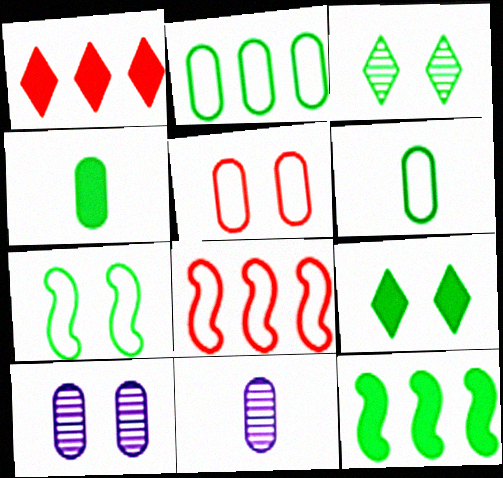[[1, 7, 11], 
[3, 6, 12], 
[4, 9, 12], 
[8, 9, 11]]